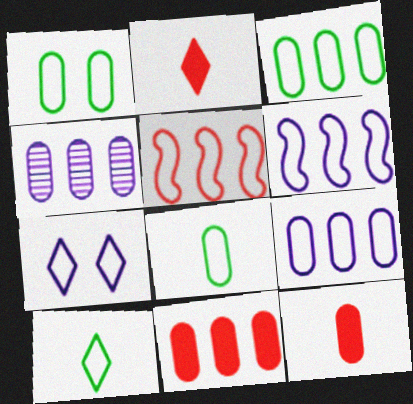[[1, 3, 8], 
[1, 4, 12], 
[3, 4, 11], 
[5, 7, 8]]